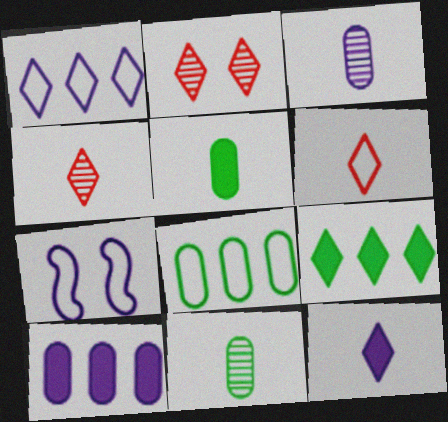[[6, 7, 8]]